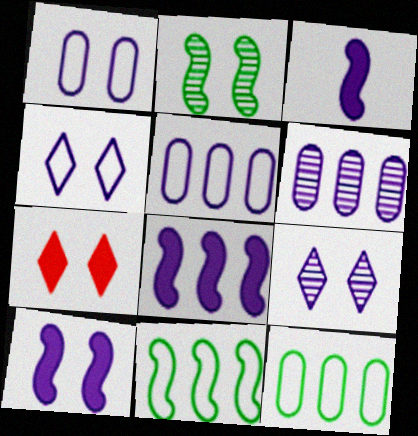[[1, 2, 7], 
[1, 9, 10], 
[3, 4, 6], 
[3, 5, 9], 
[3, 8, 10]]